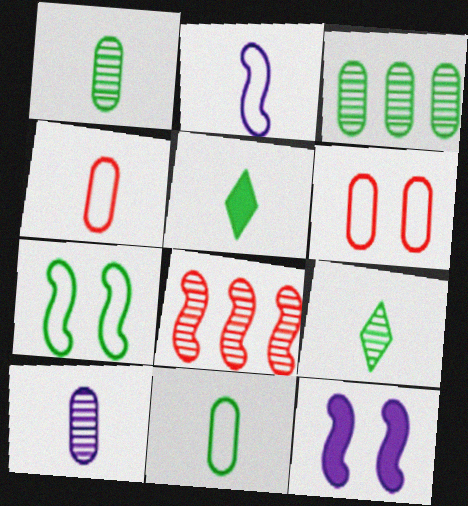[[3, 5, 7]]